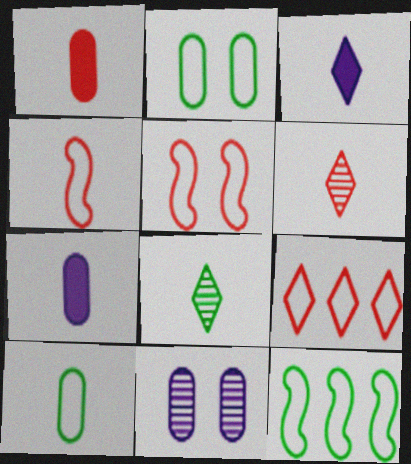[[1, 4, 6], 
[4, 7, 8]]